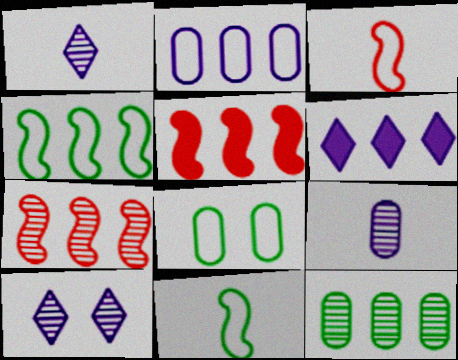[[1, 5, 8]]